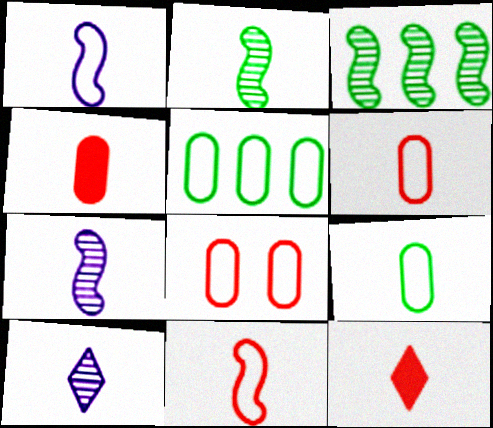[[7, 9, 12]]